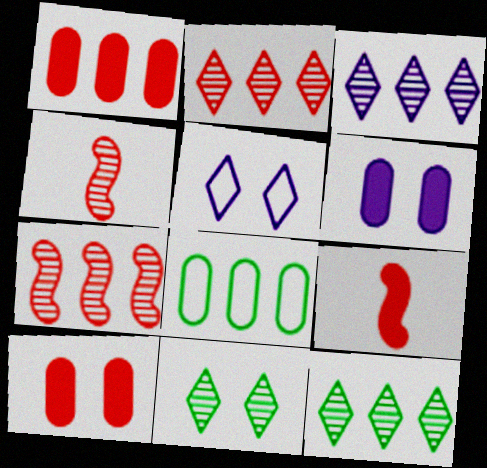[[2, 3, 12]]